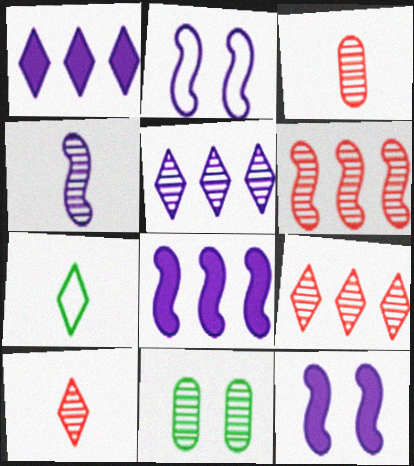[[2, 4, 8], 
[4, 9, 11]]